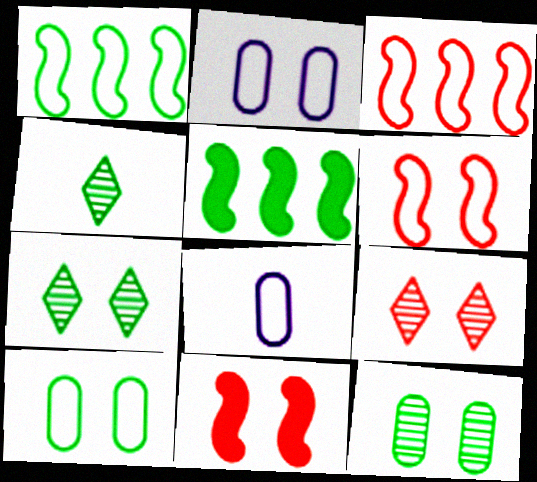[[2, 7, 11], 
[4, 5, 10], 
[5, 8, 9]]